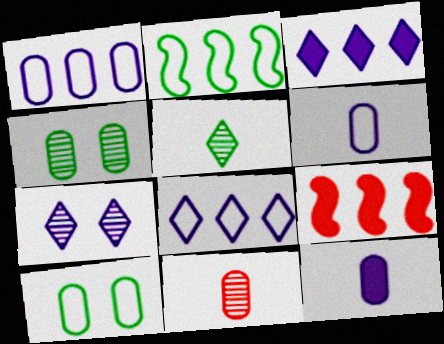[]